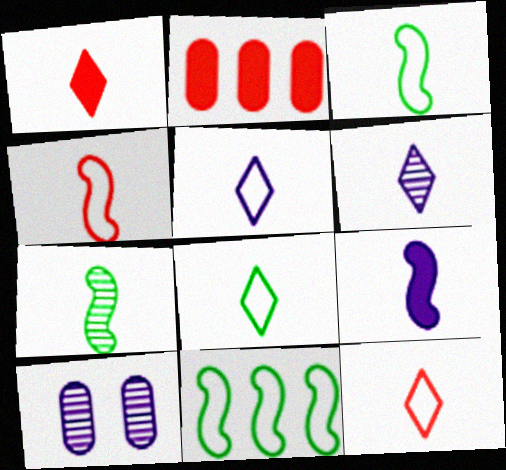[[1, 6, 8], 
[1, 10, 11], 
[4, 7, 9], 
[5, 8, 12]]